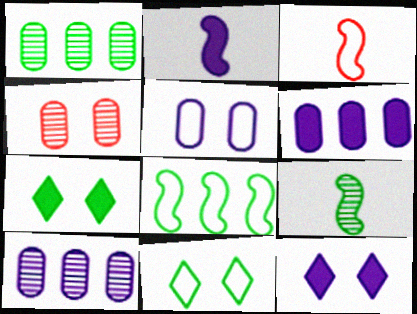[[1, 3, 12], 
[2, 3, 9], 
[2, 6, 12], 
[3, 7, 10]]